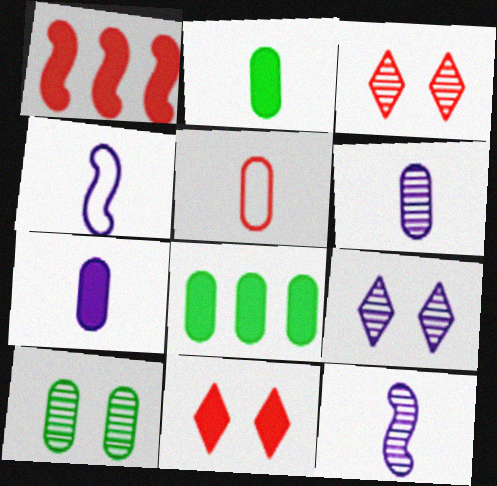[[1, 3, 5], 
[2, 5, 6], 
[3, 4, 8]]